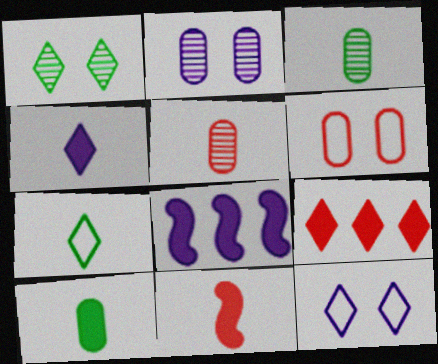[[4, 10, 11]]